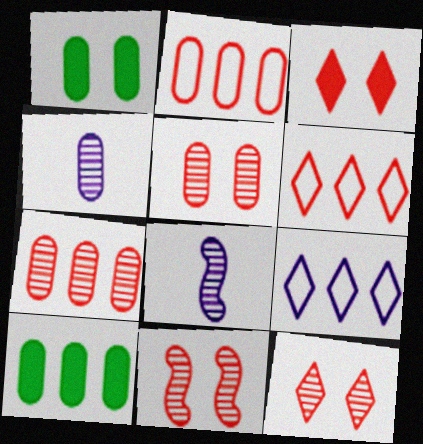[[1, 2, 4], 
[1, 6, 8], 
[5, 11, 12]]